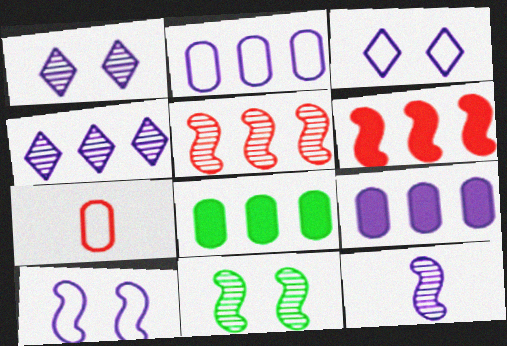[[3, 9, 12], 
[5, 11, 12]]